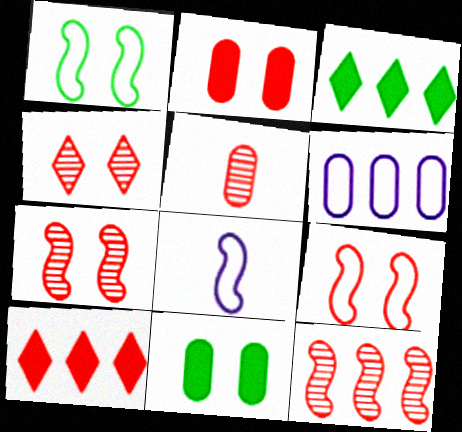[[2, 4, 9], 
[3, 6, 12], 
[4, 5, 12], 
[5, 6, 11], 
[5, 9, 10]]